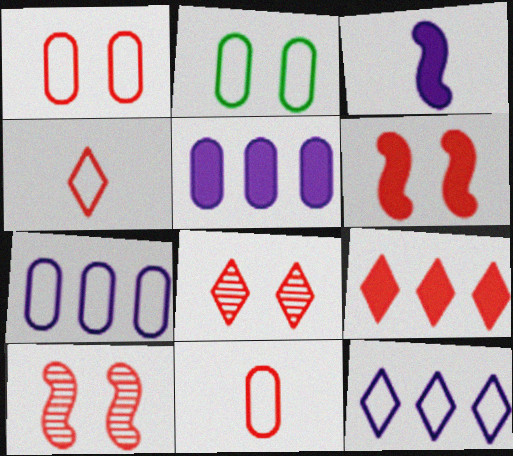[[1, 6, 8], 
[2, 7, 11], 
[4, 8, 9], 
[9, 10, 11]]